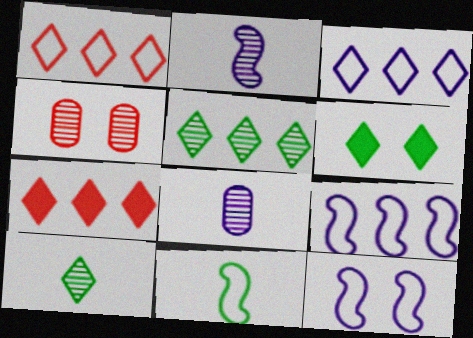[[2, 4, 5], 
[3, 5, 7], 
[4, 6, 12]]